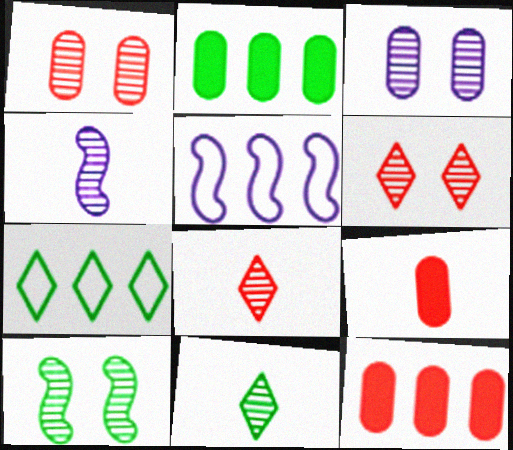[[3, 6, 10]]